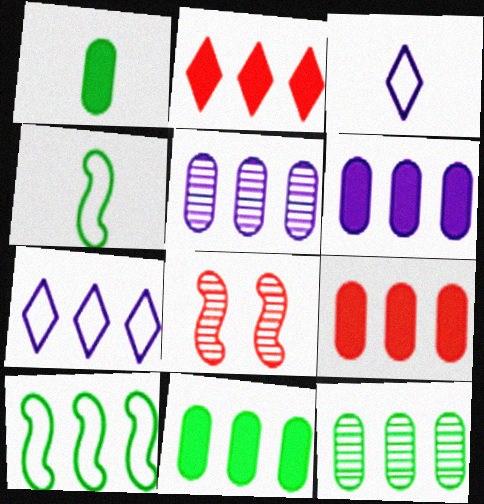[[1, 7, 8], 
[2, 5, 10], 
[3, 8, 11], 
[6, 9, 11]]